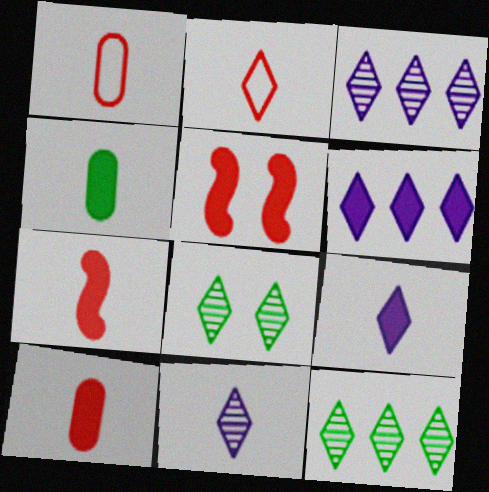[[2, 6, 8], 
[4, 5, 6], 
[4, 7, 9]]